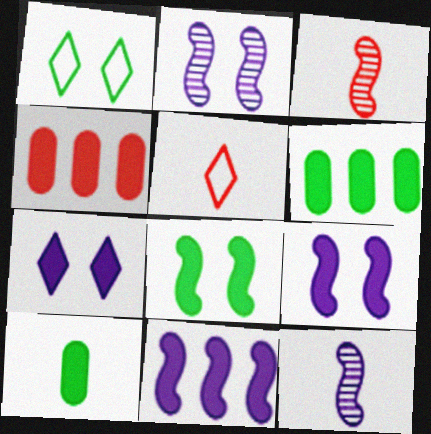[[1, 4, 12], 
[2, 5, 6], 
[5, 10, 12]]